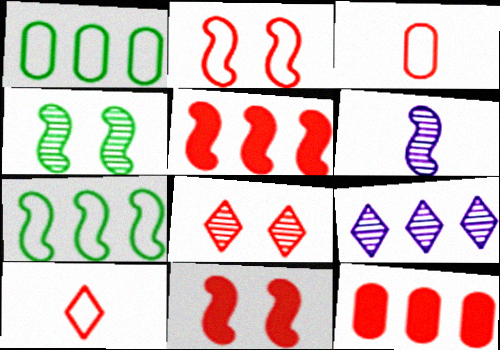[[1, 5, 9], 
[3, 5, 8], 
[6, 7, 11], 
[7, 9, 12]]